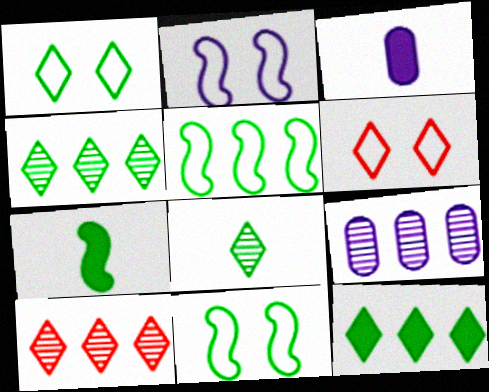[[1, 8, 12], 
[3, 10, 11], 
[6, 7, 9]]